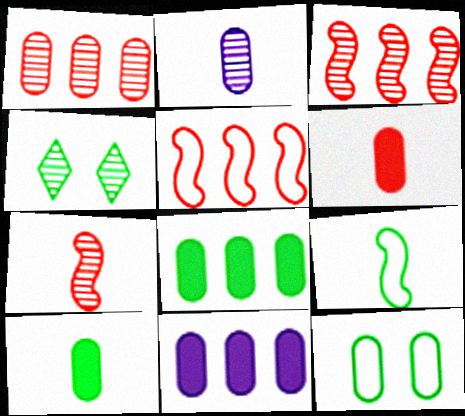[[2, 3, 4], 
[4, 8, 9]]